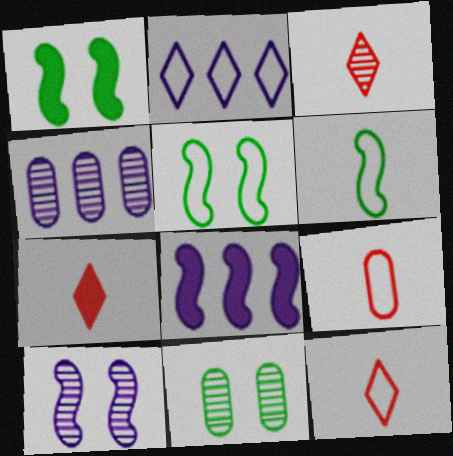[[1, 4, 12], 
[2, 4, 8], 
[2, 5, 9], 
[3, 7, 12], 
[4, 5, 7], 
[8, 11, 12]]